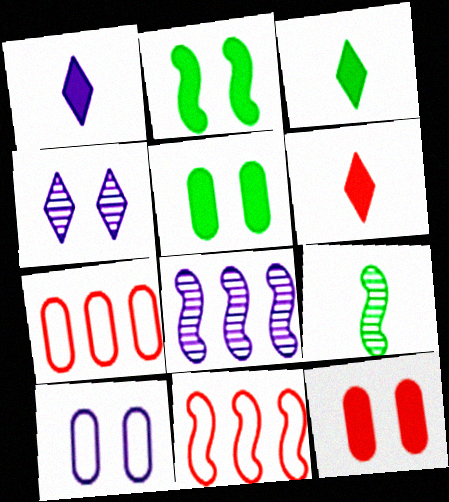[[1, 3, 6], 
[1, 8, 10]]